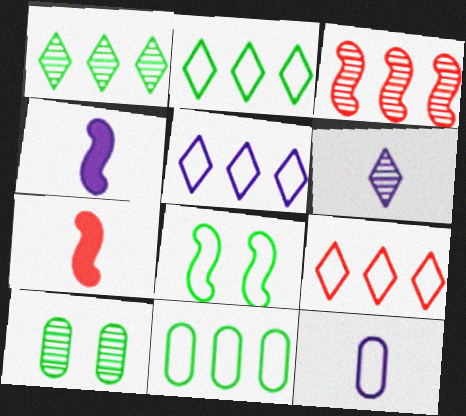[[2, 5, 9], 
[3, 4, 8], 
[3, 6, 10], 
[4, 6, 12], 
[4, 9, 10], 
[5, 7, 10], 
[8, 9, 12]]